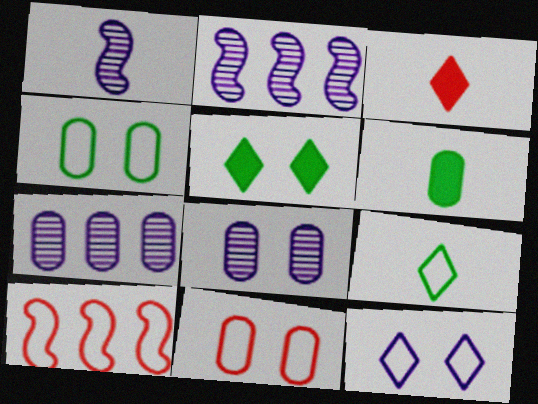[[2, 3, 4], 
[6, 7, 11]]